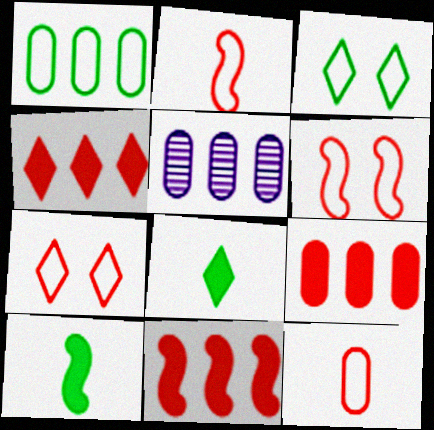[[1, 5, 9], 
[4, 9, 11], 
[5, 6, 8], 
[5, 7, 10]]